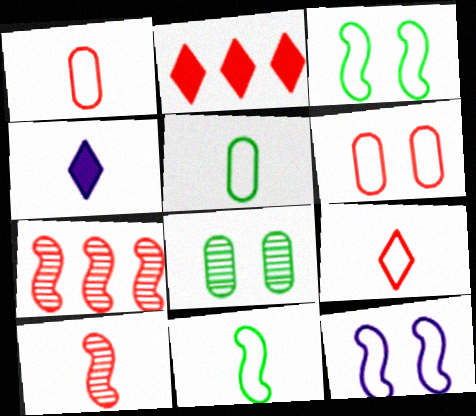[[2, 6, 10], 
[4, 5, 10]]